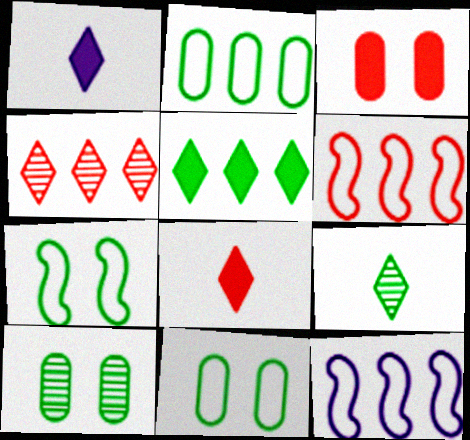[[1, 6, 10], 
[3, 9, 12], 
[8, 10, 12]]